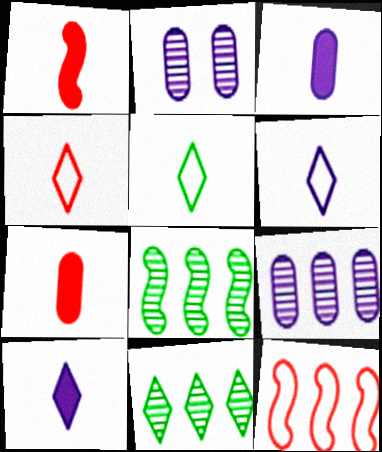[[4, 5, 6]]